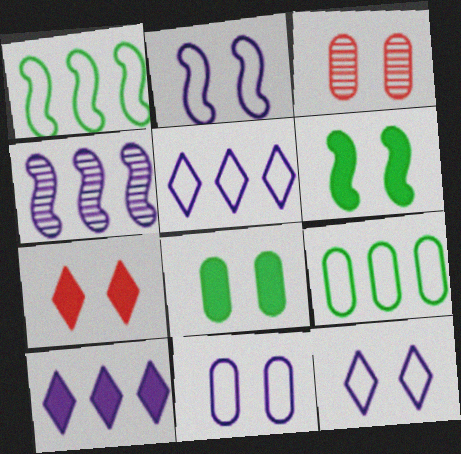[[2, 11, 12], 
[3, 6, 12], 
[3, 8, 11]]